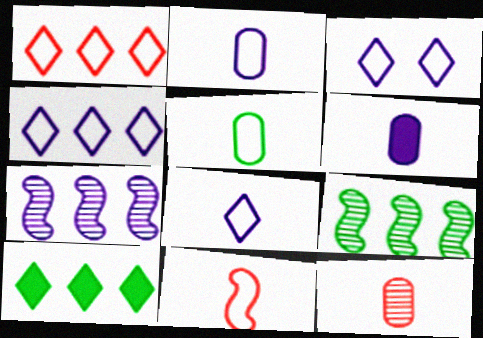[[3, 4, 8], 
[3, 6, 7], 
[5, 6, 12], 
[5, 8, 11]]